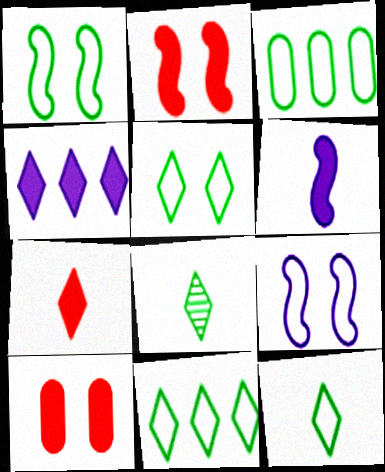[[1, 3, 12], 
[5, 11, 12]]